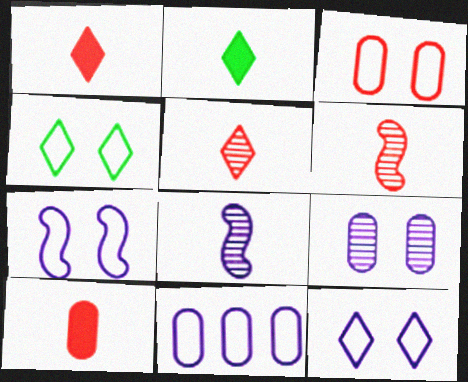[[3, 4, 7]]